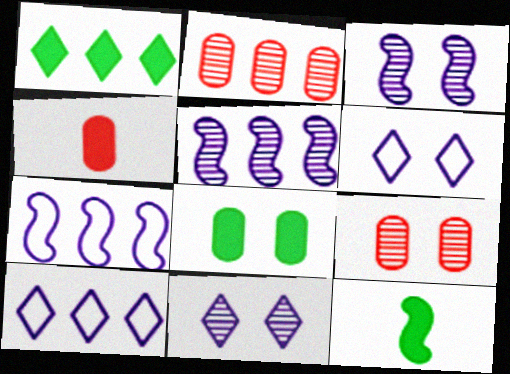[[1, 2, 7], 
[1, 8, 12], 
[2, 6, 12], 
[9, 10, 12]]